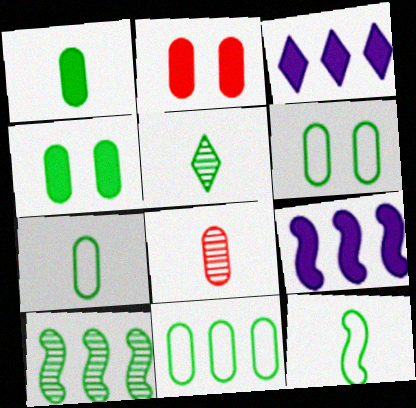[[1, 5, 12], 
[6, 7, 11]]